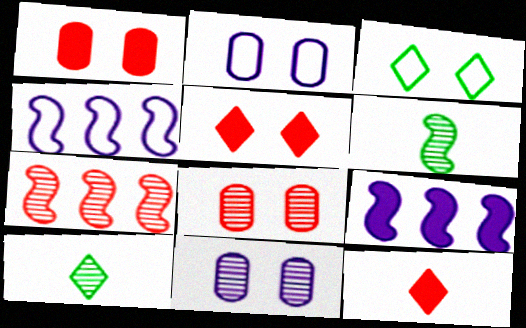[[1, 4, 10], 
[7, 10, 11]]